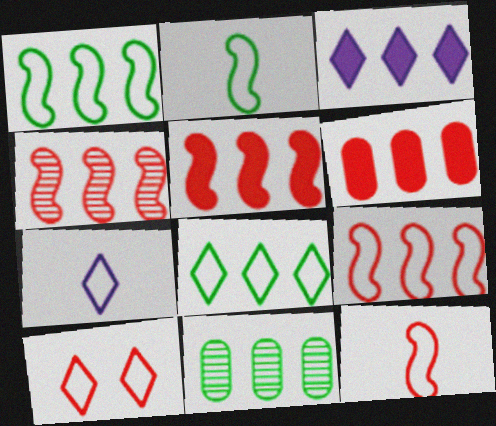[[3, 9, 11], 
[4, 5, 9], 
[7, 8, 10]]